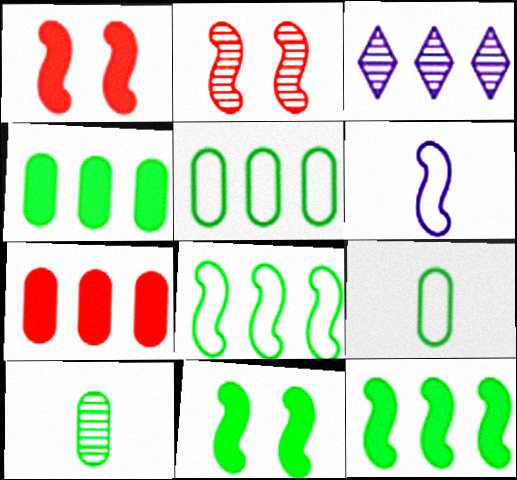[[1, 3, 9], 
[2, 3, 10], 
[2, 6, 12], 
[3, 7, 8]]